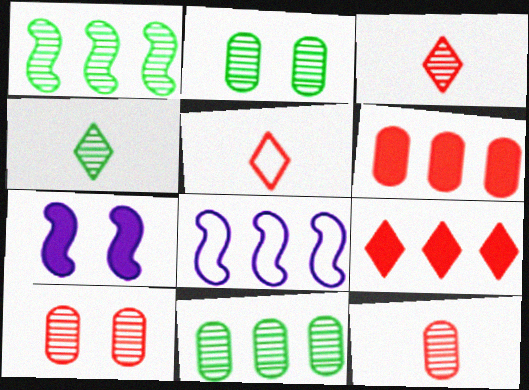[[1, 2, 4], 
[5, 7, 11], 
[8, 9, 11]]